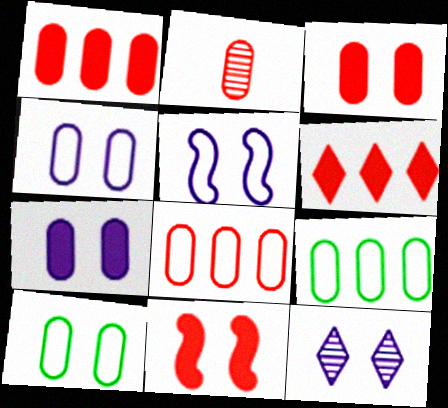[[2, 3, 8], 
[2, 7, 9], 
[5, 7, 12], 
[10, 11, 12]]